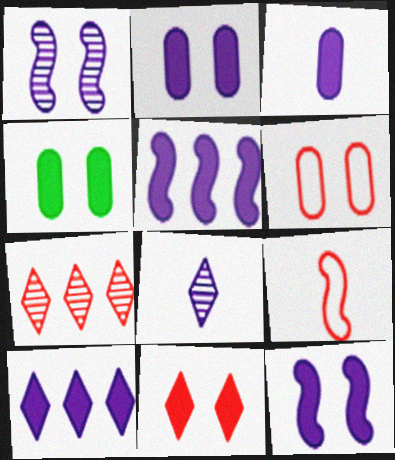[[3, 10, 12], 
[4, 11, 12]]